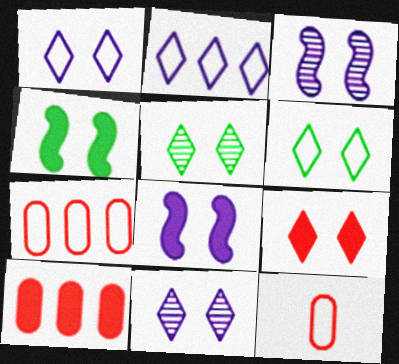[[1, 5, 9], 
[6, 9, 11]]